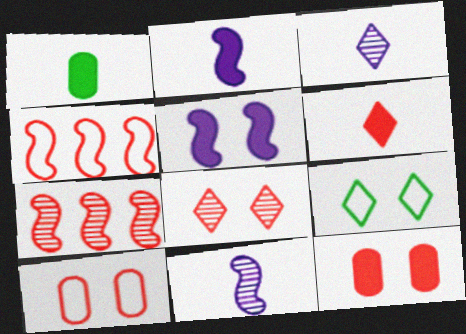[[1, 2, 6], 
[6, 7, 10]]